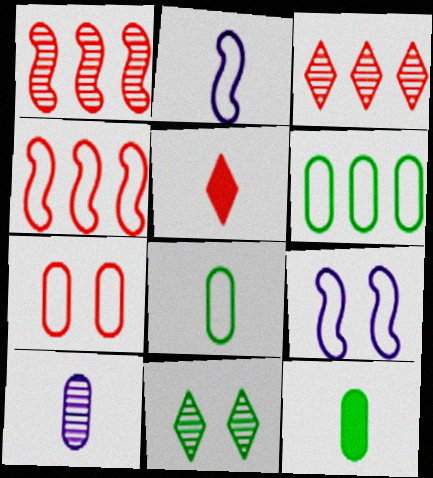[[1, 5, 7], 
[1, 10, 11], 
[3, 9, 12]]